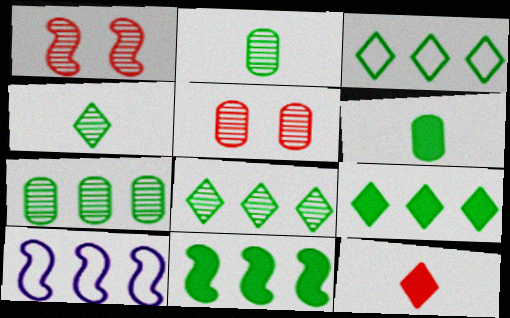[[3, 7, 11], 
[3, 8, 9]]